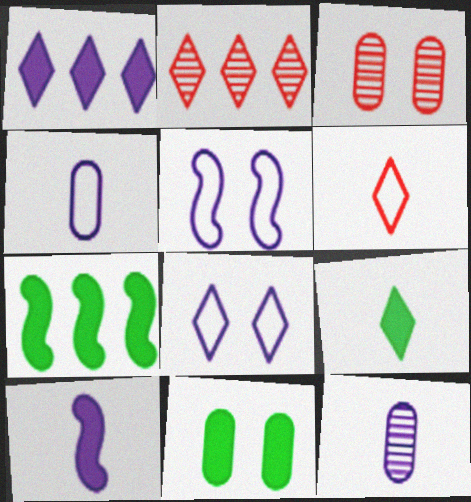[[1, 5, 12], 
[2, 8, 9], 
[7, 9, 11]]